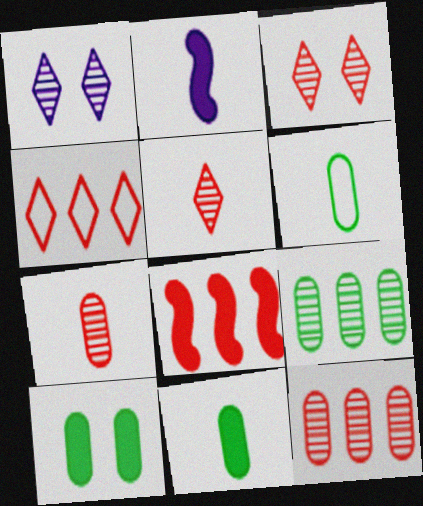[[1, 6, 8], 
[2, 5, 6], 
[4, 8, 12], 
[6, 9, 10]]